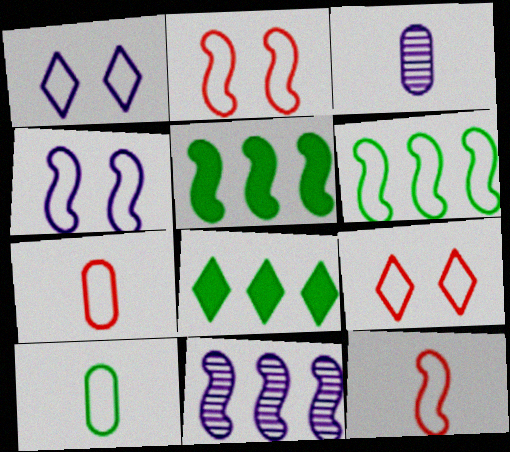[[1, 6, 7], 
[2, 3, 8], 
[3, 5, 9], 
[4, 6, 12]]